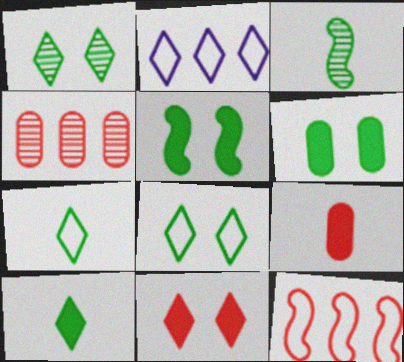[]